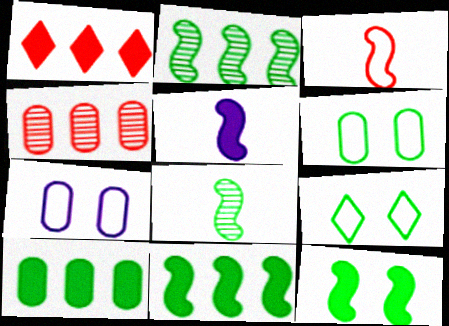[[1, 7, 8], 
[3, 5, 8], 
[4, 5, 9], 
[8, 9, 10]]